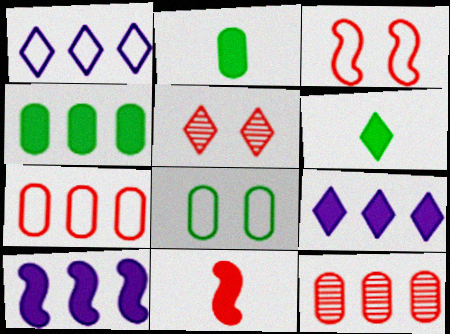[[1, 5, 6], 
[5, 7, 11]]